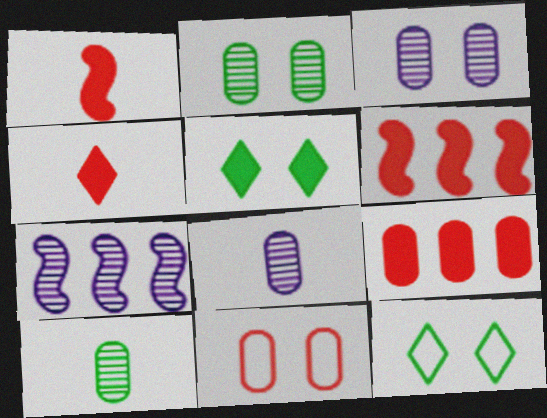[[6, 8, 12]]